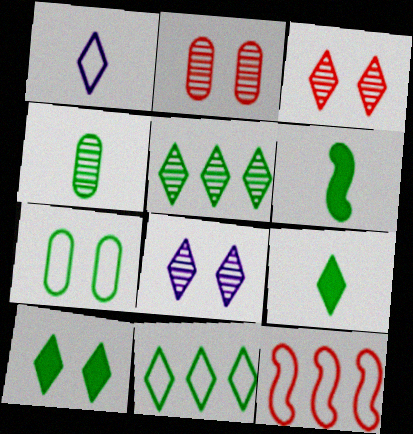[[1, 7, 12], 
[5, 6, 7]]